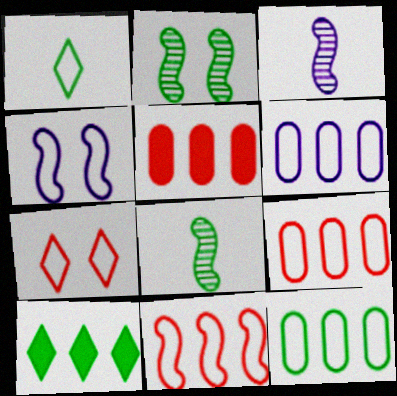[[1, 4, 9], 
[6, 9, 12]]